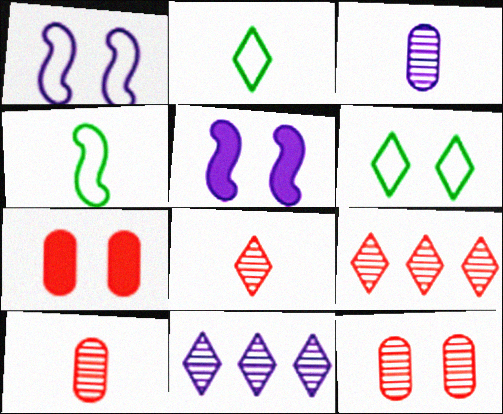[[4, 7, 11], 
[5, 6, 12]]